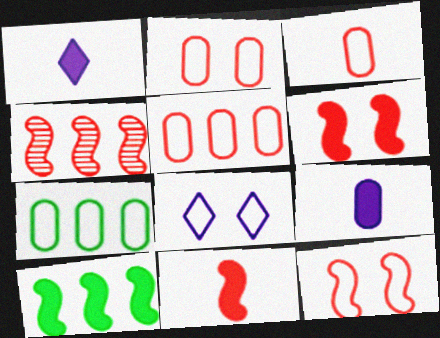[[2, 3, 5], 
[4, 11, 12]]